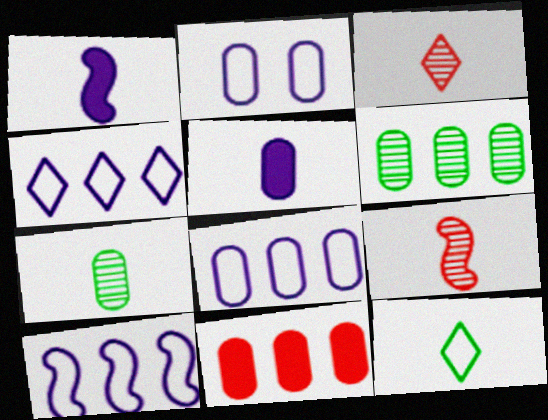[[2, 7, 11], 
[4, 8, 10], 
[5, 9, 12], 
[6, 8, 11]]